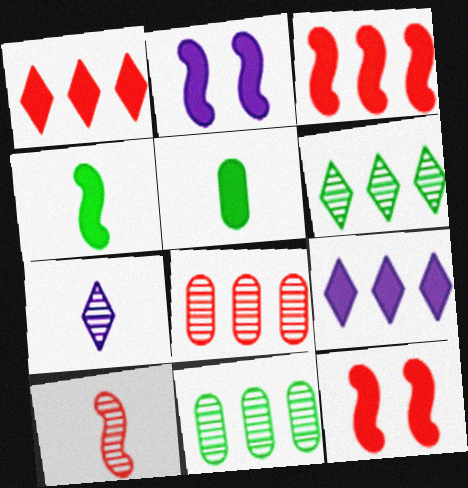[[1, 2, 5], 
[2, 3, 4], 
[5, 9, 12]]